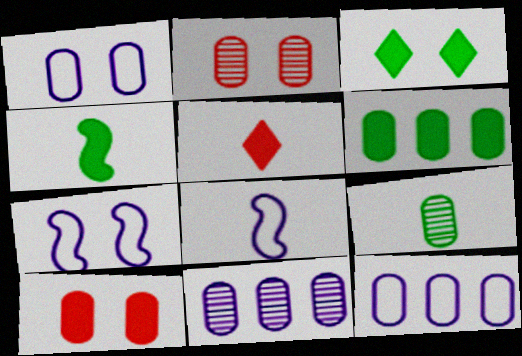[[2, 3, 7], 
[2, 9, 11], 
[3, 4, 6], 
[5, 8, 9], 
[9, 10, 12]]